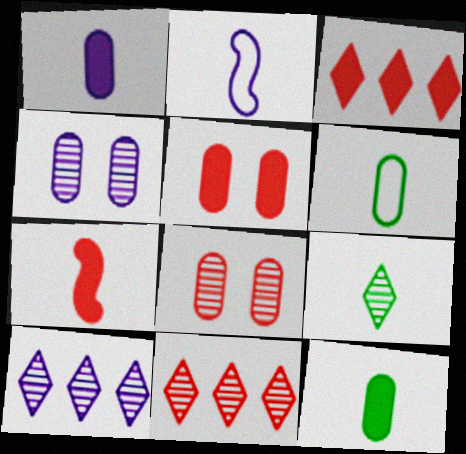[[3, 5, 7]]